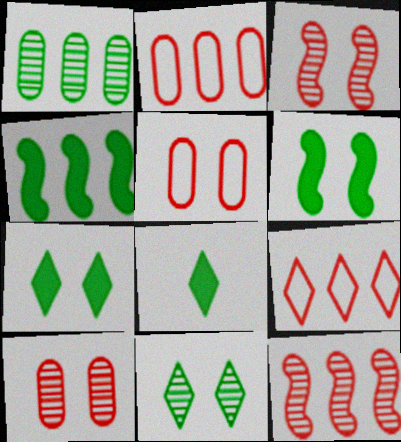[]